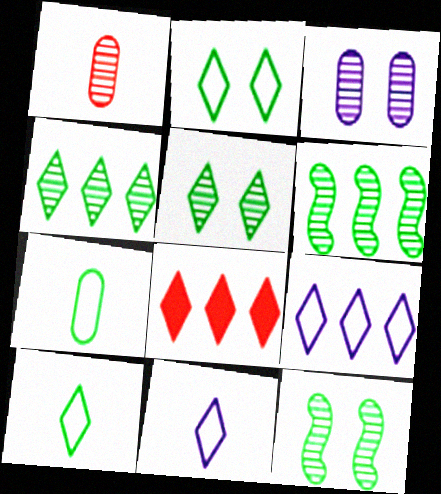[[4, 8, 9], 
[5, 8, 11]]